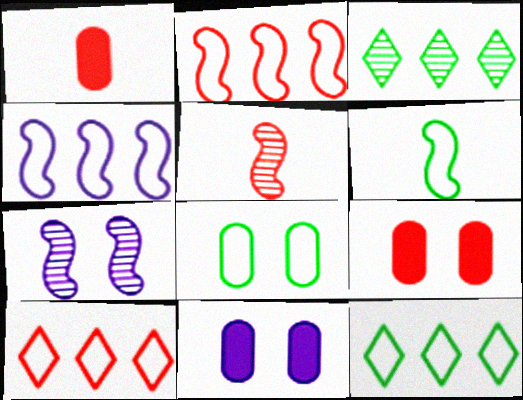[[1, 7, 12], 
[5, 9, 10], 
[5, 11, 12], 
[6, 8, 12]]